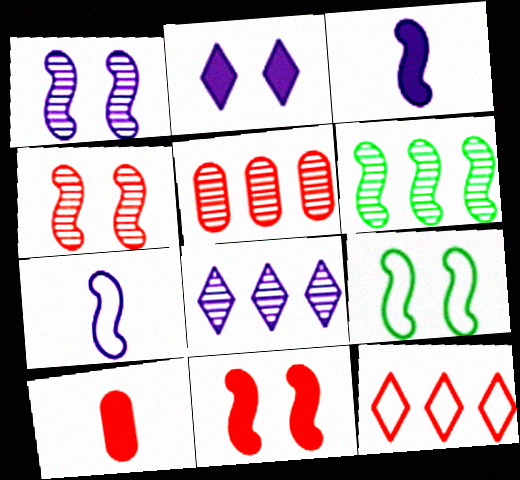[[1, 9, 11], 
[4, 10, 12], 
[5, 6, 8], 
[6, 7, 11], 
[8, 9, 10]]